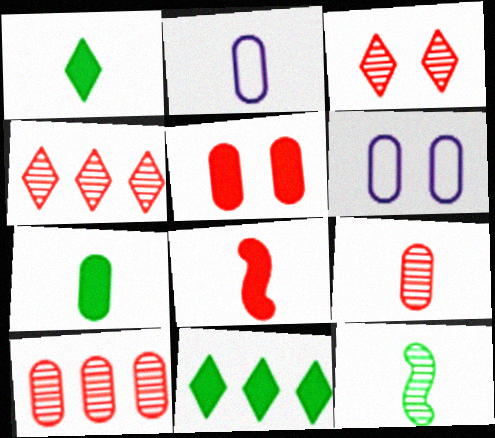[[2, 7, 9], 
[6, 7, 10]]